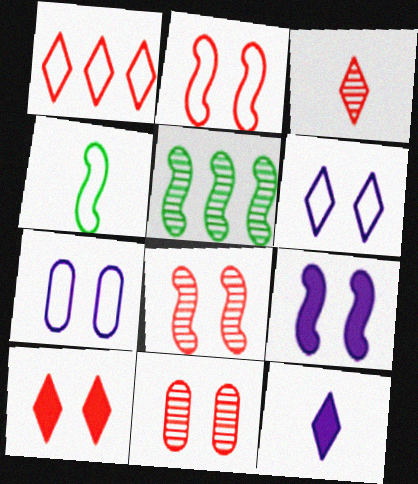[[1, 3, 10], 
[1, 4, 7], 
[2, 10, 11]]